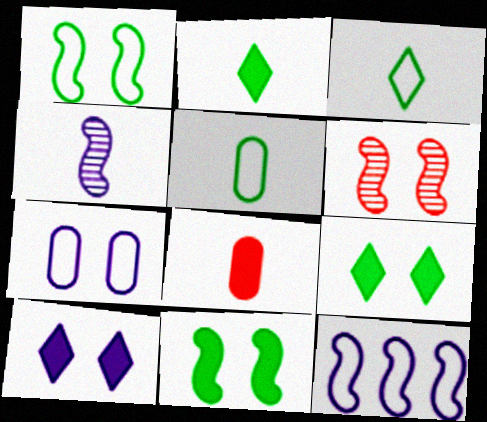[[3, 4, 8], 
[6, 7, 9]]